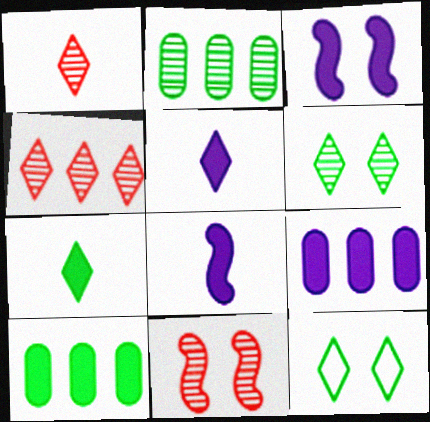[[3, 5, 9], 
[4, 5, 12]]